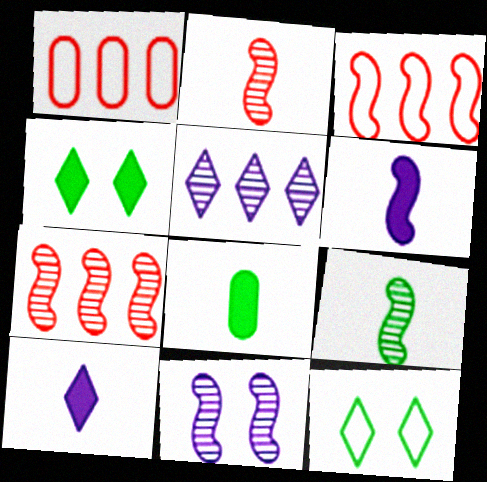[[7, 9, 11]]